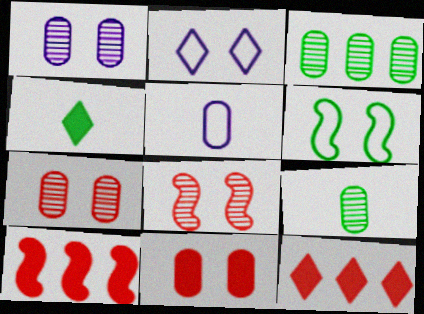[[2, 9, 10], 
[3, 4, 6], 
[3, 5, 11]]